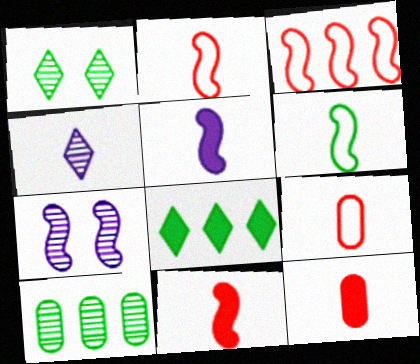[[4, 6, 12], 
[7, 8, 9]]